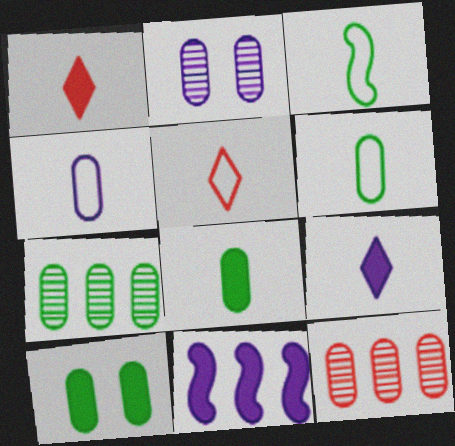[[1, 10, 11], 
[3, 4, 5], 
[4, 10, 12], 
[6, 7, 10]]